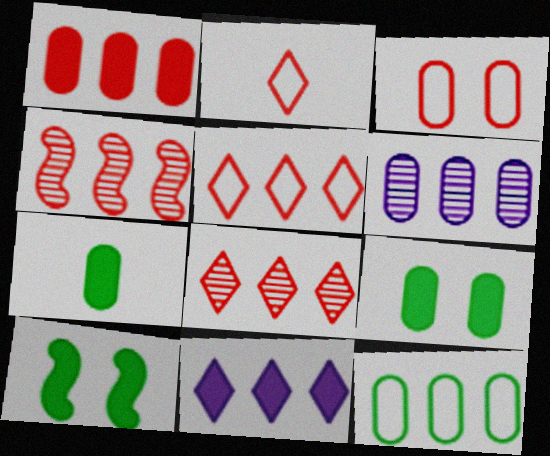[[1, 4, 5], 
[1, 6, 12], 
[2, 6, 10], 
[3, 6, 7], 
[4, 11, 12]]